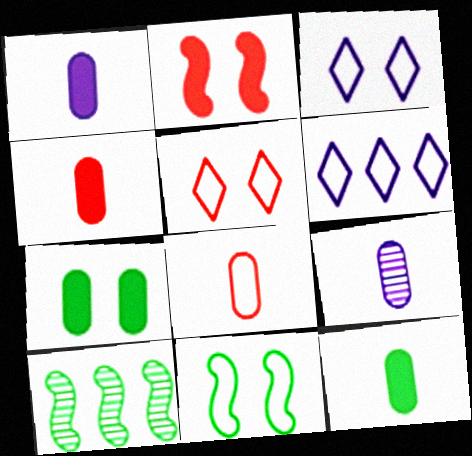[[1, 4, 12], 
[1, 5, 10], 
[3, 4, 10], 
[6, 8, 11], 
[8, 9, 12]]